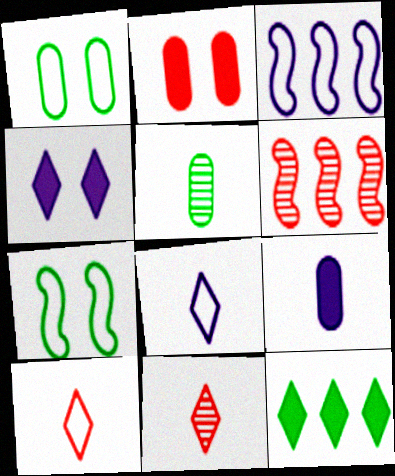[[1, 3, 10], 
[2, 6, 10], 
[5, 7, 12]]